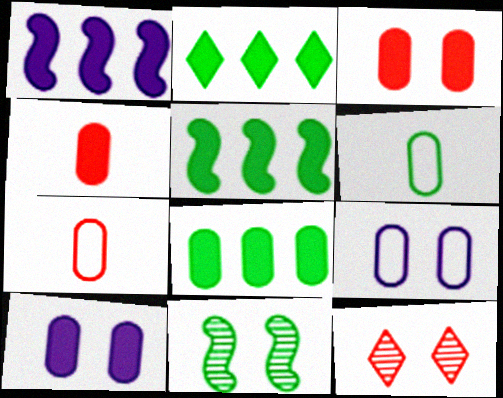[[1, 6, 12], 
[2, 5, 8], 
[2, 6, 11], 
[4, 8, 10]]